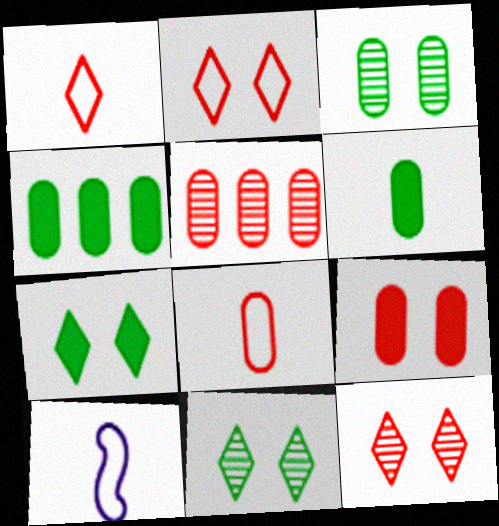[[4, 10, 12], 
[5, 7, 10], 
[5, 8, 9]]